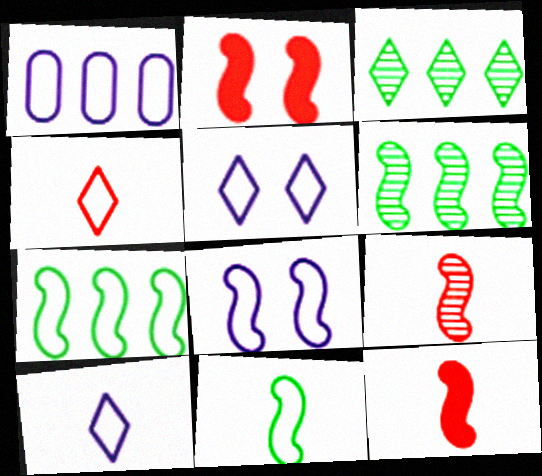[[1, 8, 10], 
[6, 8, 12]]